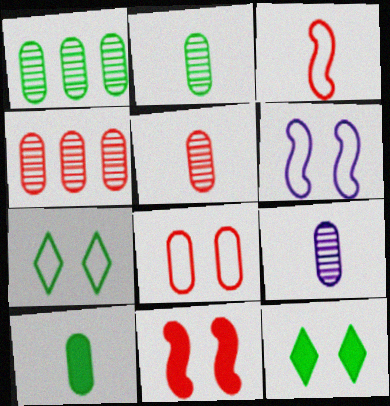[[2, 5, 9], 
[6, 7, 8]]